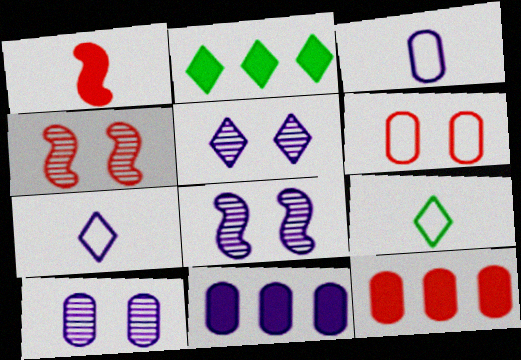[[2, 3, 4], 
[3, 10, 11], 
[4, 9, 11], 
[5, 8, 10], 
[7, 8, 11], 
[8, 9, 12]]